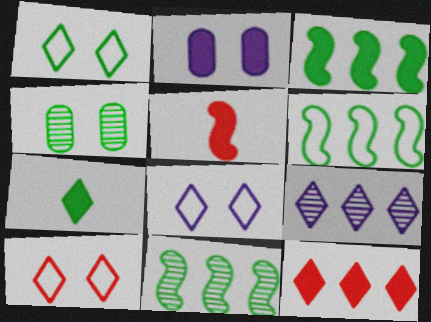[[1, 8, 10], 
[3, 6, 11], 
[4, 6, 7], 
[7, 9, 10]]